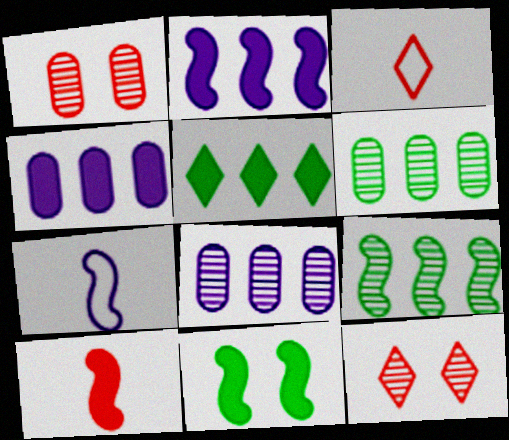[[1, 5, 7], 
[2, 10, 11], 
[3, 8, 11]]